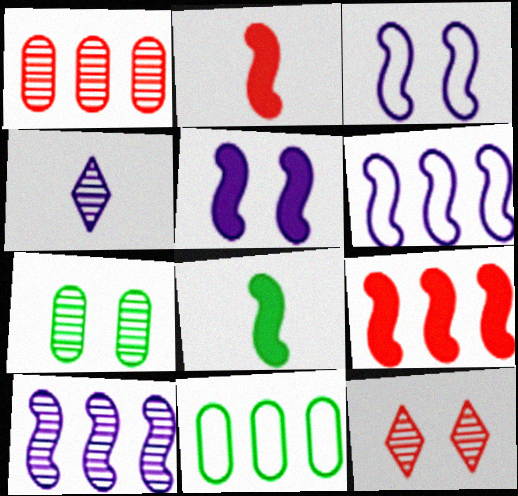[[5, 8, 9]]